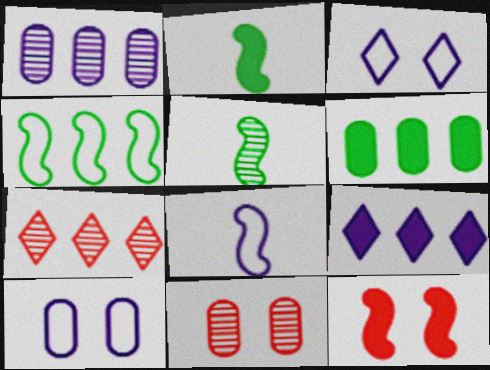[[2, 7, 10]]